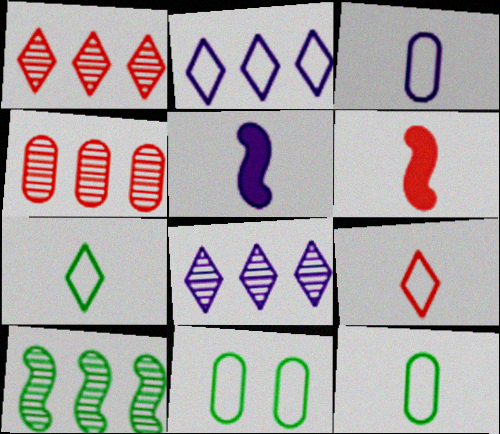[[1, 5, 11], 
[4, 8, 10], 
[6, 8, 11]]